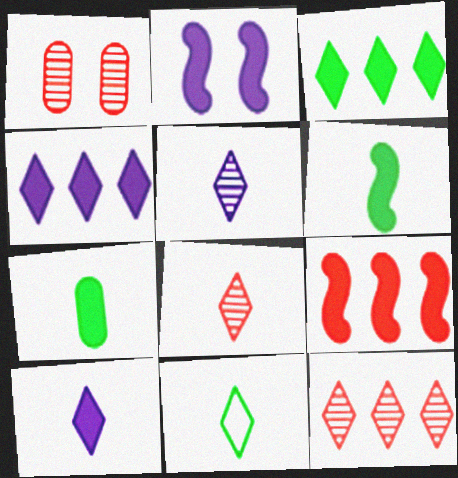[[2, 6, 9], 
[8, 10, 11]]